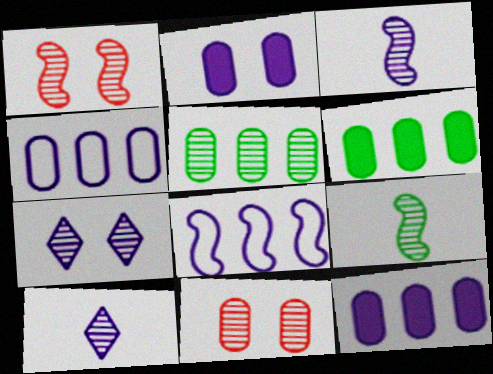[[1, 5, 10], 
[2, 8, 10]]